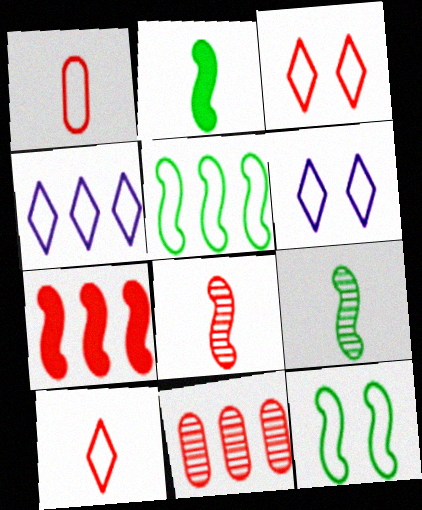[[1, 4, 12], 
[1, 5, 6], 
[2, 6, 11]]